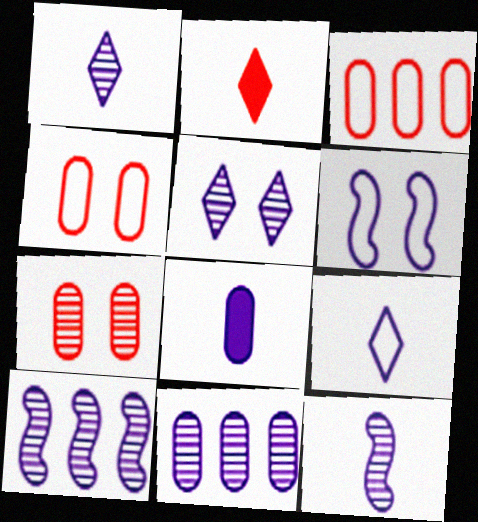[[5, 11, 12], 
[8, 9, 12]]